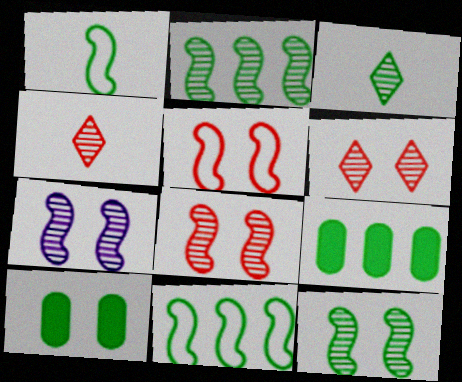[[3, 10, 11], 
[7, 8, 12]]